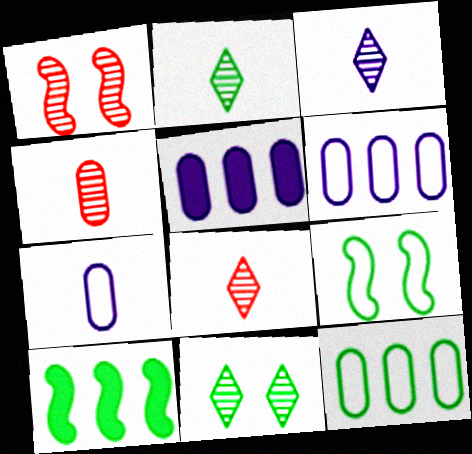[[2, 3, 8], 
[5, 8, 9]]